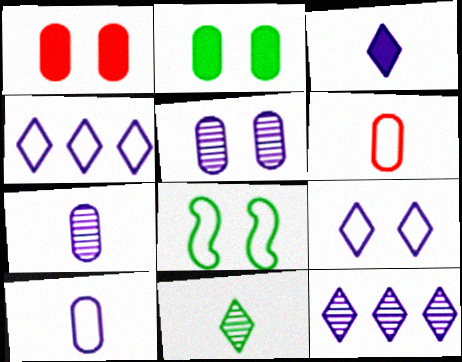[[3, 9, 12], 
[4, 6, 8]]